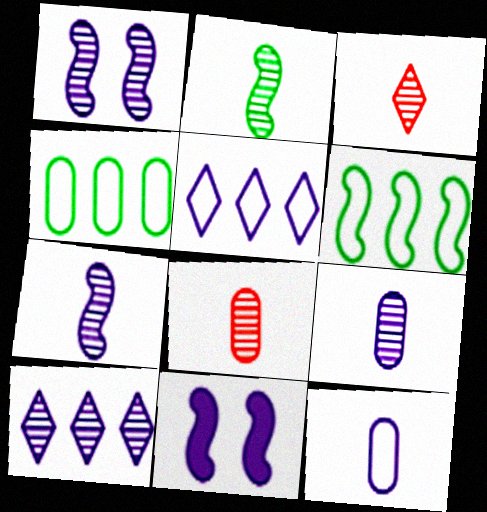[[1, 9, 10], 
[2, 3, 9], 
[3, 4, 11], 
[5, 9, 11], 
[10, 11, 12]]